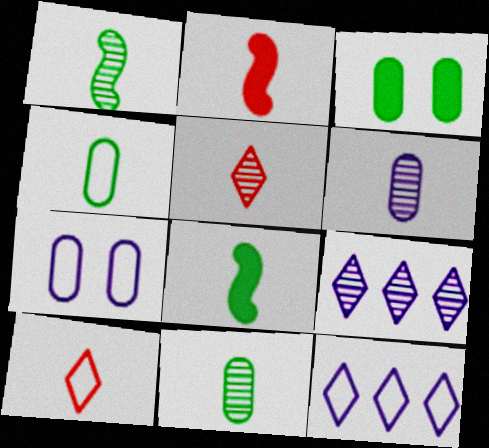[[1, 5, 6], 
[6, 8, 10]]